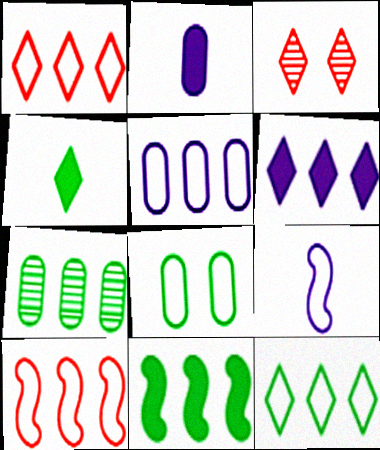[[1, 8, 9], 
[5, 10, 12], 
[6, 7, 10], 
[7, 11, 12]]